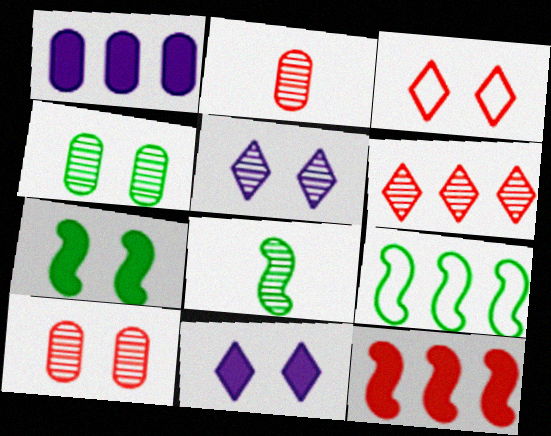[[1, 3, 8], 
[1, 6, 9], 
[2, 3, 12], 
[2, 9, 11], 
[7, 8, 9]]